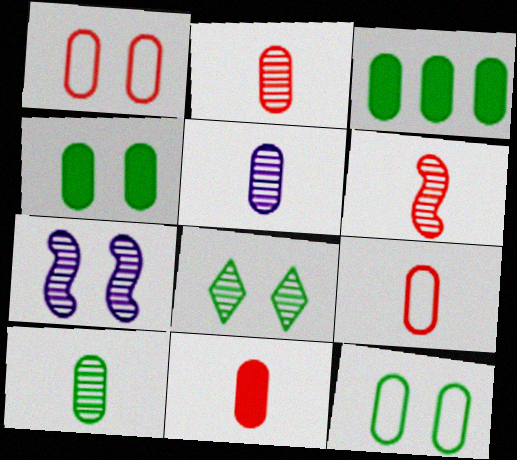[[1, 3, 5], 
[2, 5, 10], 
[2, 9, 11], 
[3, 10, 12]]